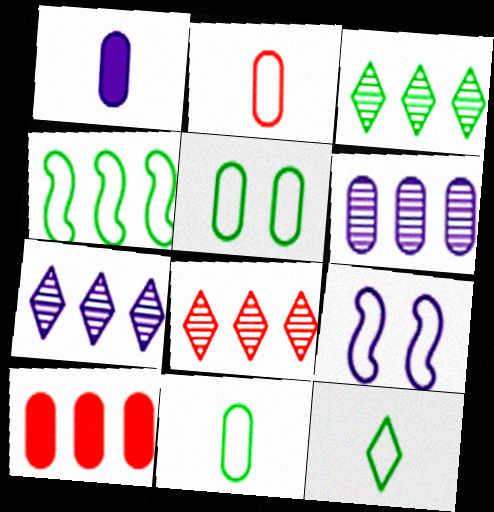[[1, 7, 9], 
[3, 7, 8], 
[4, 5, 12], 
[4, 7, 10]]